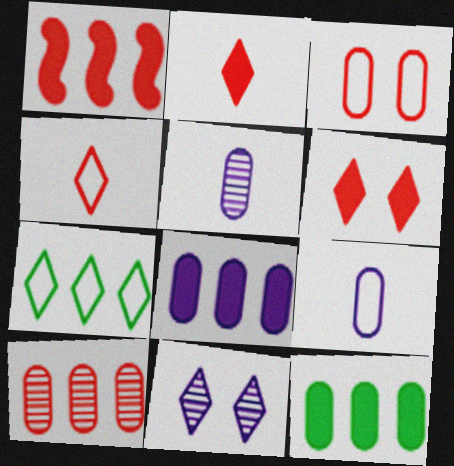[[2, 7, 11], 
[3, 5, 12]]